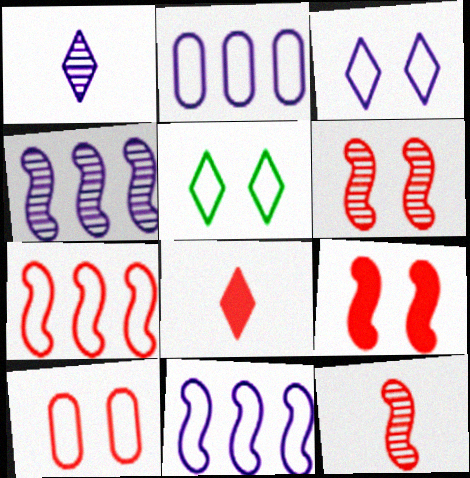[[7, 9, 12]]